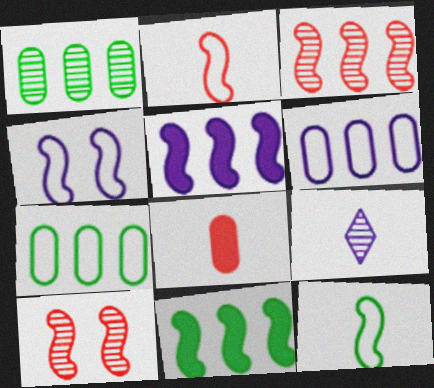[[1, 9, 10], 
[5, 10, 12], 
[8, 9, 12]]